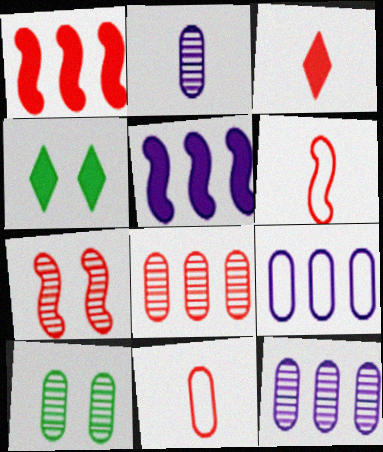[[1, 6, 7], 
[2, 8, 10], 
[4, 6, 12]]